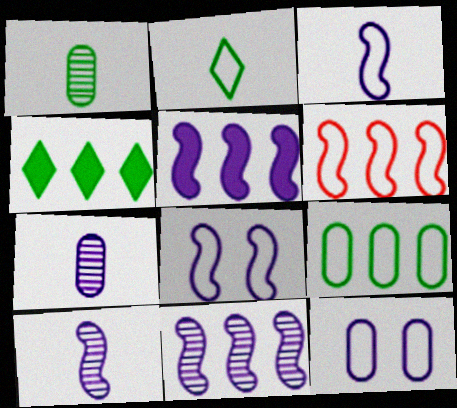[[2, 6, 12], 
[5, 8, 10]]